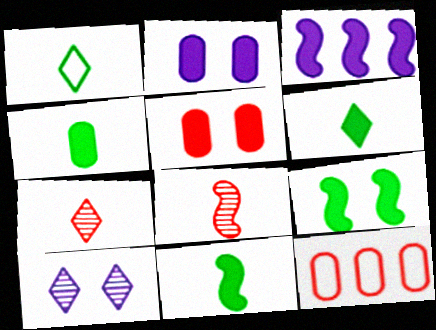[[3, 5, 6], 
[4, 6, 11], 
[10, 11, 12]]